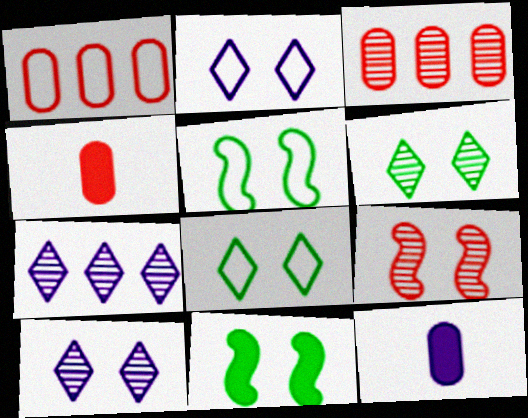[[4, 5, 7]]